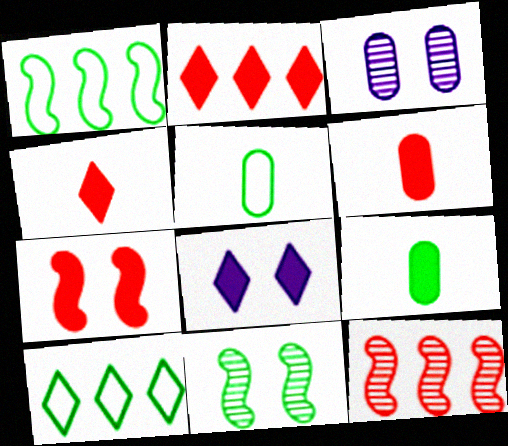[[1, 3, 4], 
[2, 6, 7], 
[5, 8, 12], 
[9, 10, 11]]